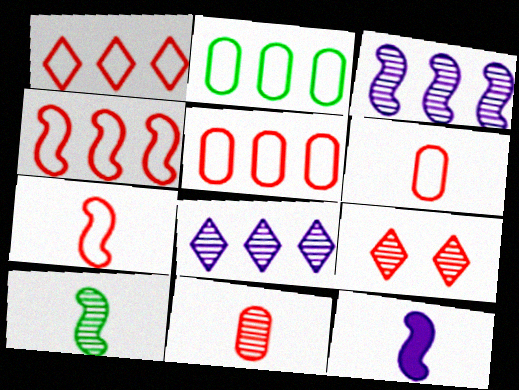[[1, 4, 5], 
[2, 9, 12], 
[7, 10, 12]]